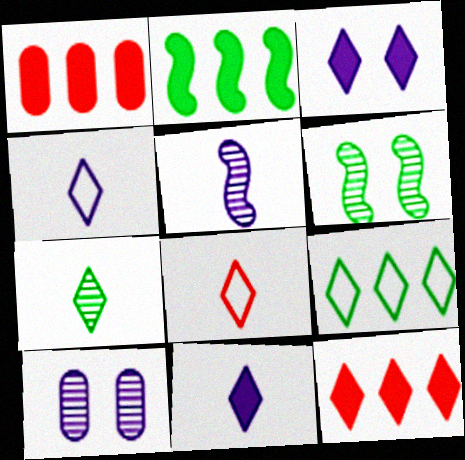[[1, 4, 6], 
[2, 8, 10], 
[7, 8, 11]]